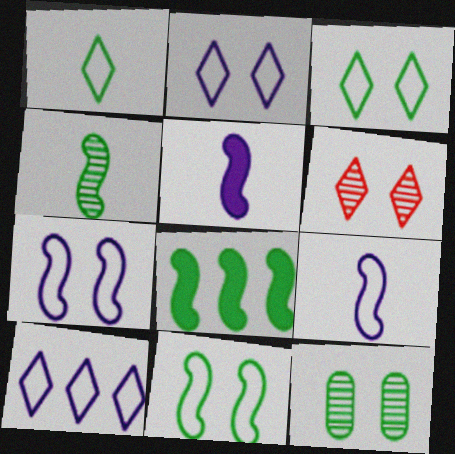[[1, 8, 12], 
[4, 8, 11]]